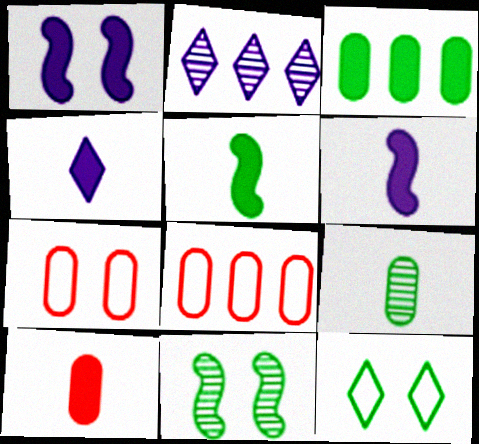[[2, 5, 7], 
[4, 5, 10], 
[4, 8, 11]]